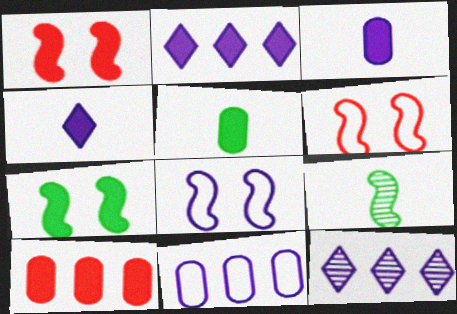[[1, 2, 5], 
[3, 8, 12], 
[4, 7, 10], 
[5, 6, 12]]